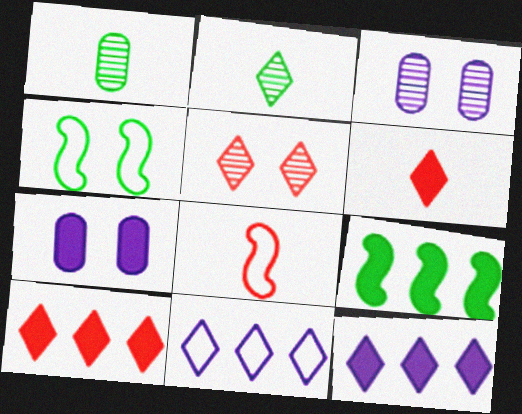[[4, 5, 7], 
[6, 7, 9]]